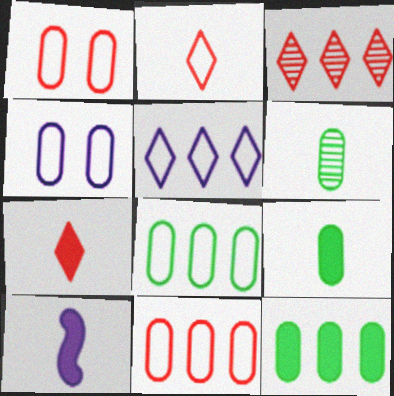[[2, 6, 10], 
[7, 9, 10]]